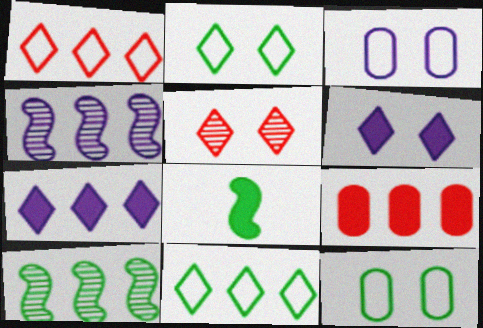[[2, 5, 6], 
[4, 9, 11], 
[6, 8, 9]]